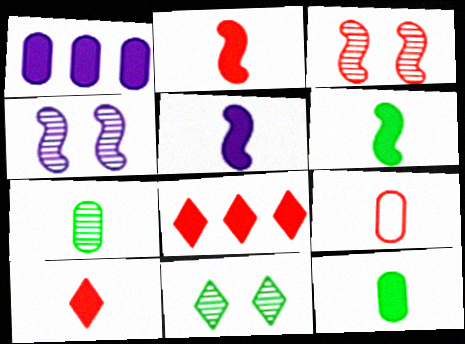[[2, 5, 6], 
[3, 8, 9], 
[5, 10, 12]]